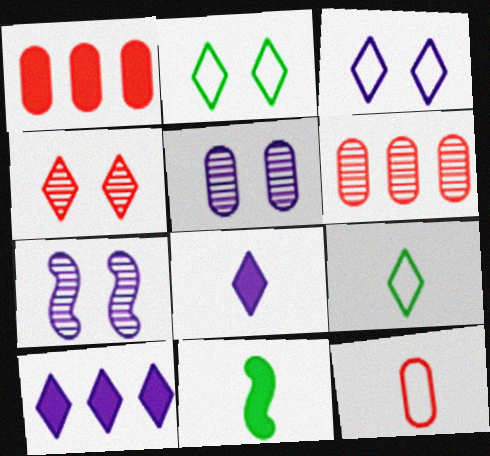[[1, 7, 9], 
[3, 6, 11], 
[4, 9, 10]]